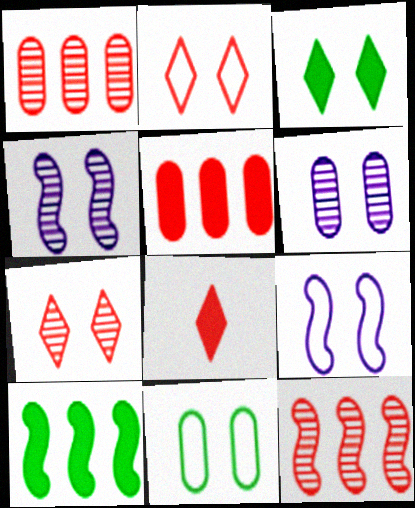[[2, 9, 11]]